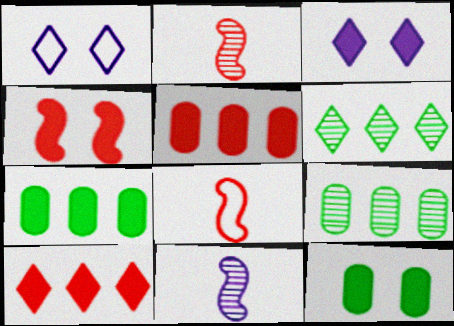[[1, 2, 7], 
[3, 4, 12], 
[3, 8, 9]]